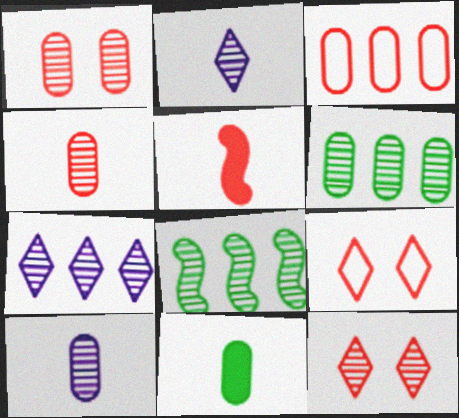[[1, 2, 8], 
[1, 6, 10], 
[3, 5, 12], 
[8, 10, 12]]